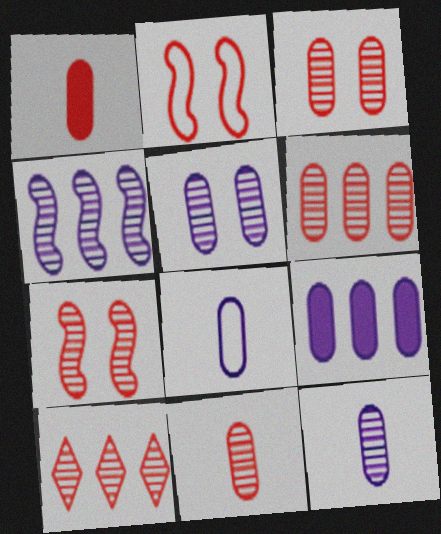[[1, 2, 10], 
[3, 6, 11], 
[5, 8, 9], 
[7, 10, 11]]